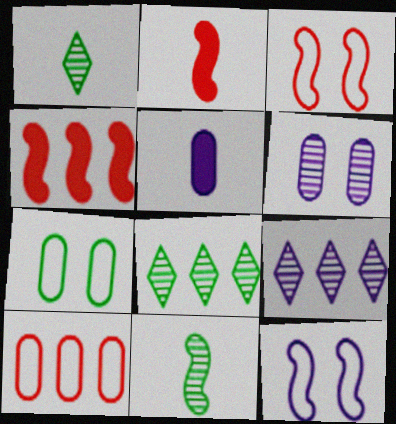[[2, 7, 9], 
[3, 5, 8], 
[4, 11, 12], 
[5, 9, 12]]